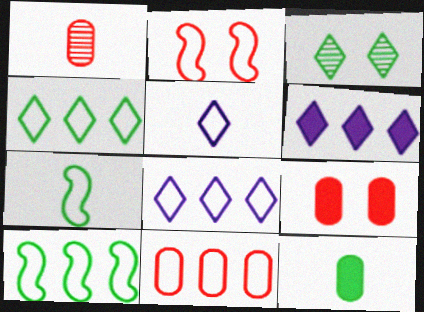[[1, 9, 11], 
[3, 10, 12], 
[8, 10, 11]]